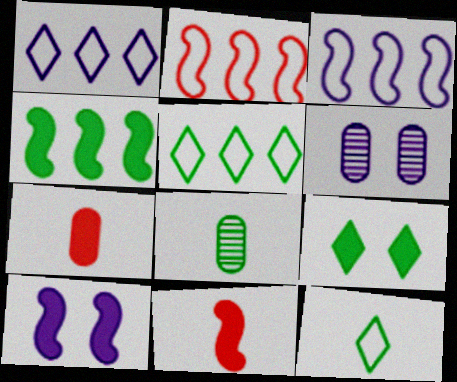[[4, 10, 11], 
[5, 6, 11]]